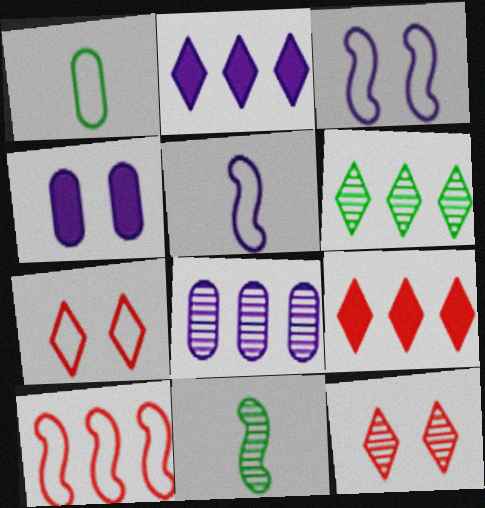[[8, 11, 12]]